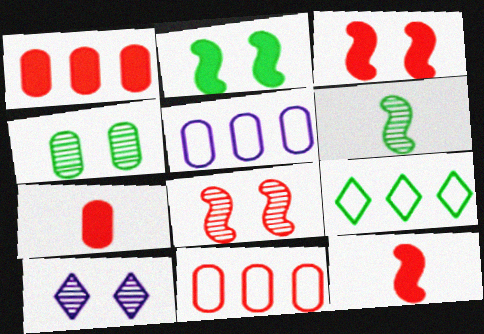[[4, 5, 7], 
[4, 8, 10]]